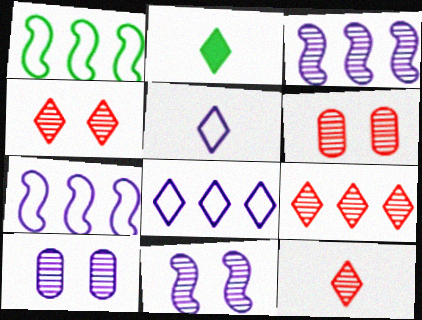[[2, 4, 8], 
[2, 5, 12], 
[2, 6, 7], 
[4, 9, 12]]